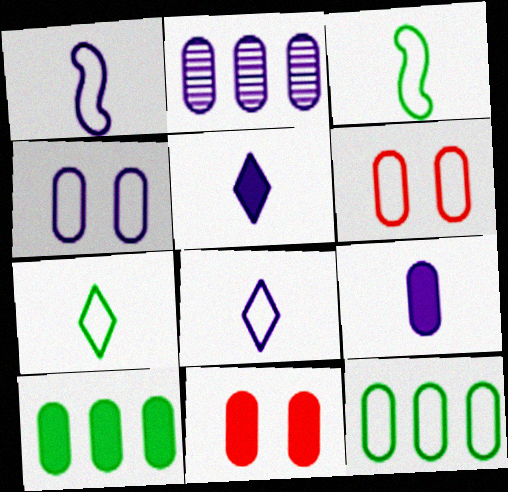[[2, 4, 9], 
[9, 10, 11]]